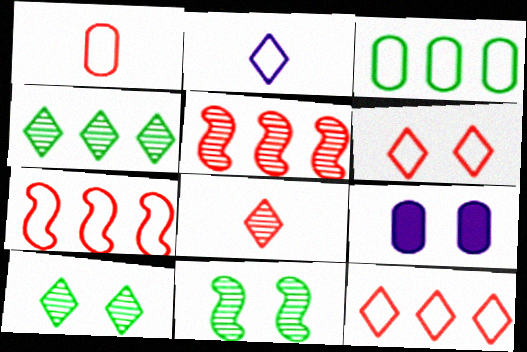[[1, 6, 7], 
[6, 9, 11]]